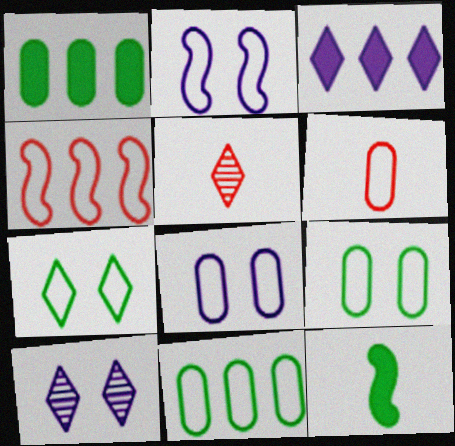[[1, 2, 5], 
[3, 5, 7], 
[6, 8, 11]]